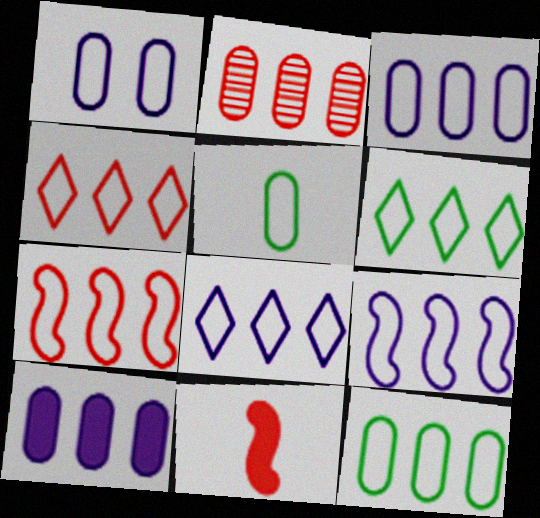[[2, 10, 12], 
[3, 6, 7], 
[3, 8, 9], 
[4, 6, 8], 
[4, 9, 12], 
[7, 8, 12]]